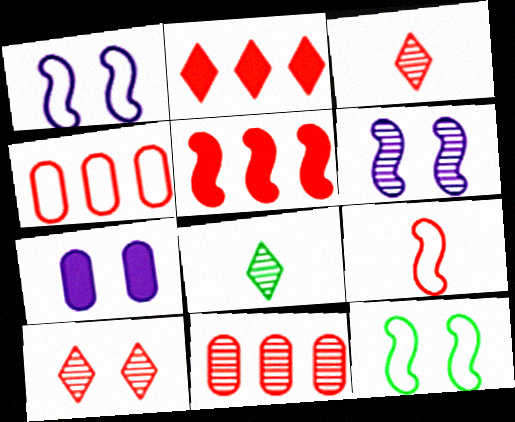[[6, 8, 11], 
[7, 10, 12]]